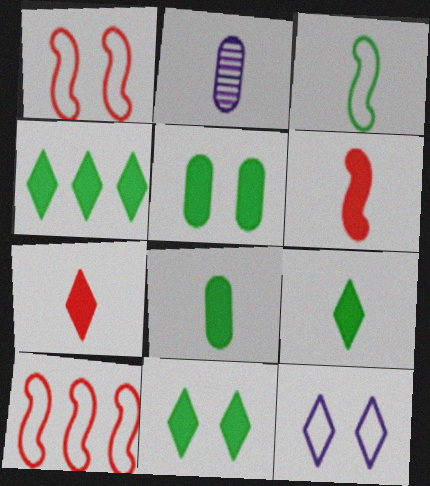[[1, 2, 4], 
[2, 3, 7], 
[2, 10, 11], 
[4, 9, 11]]